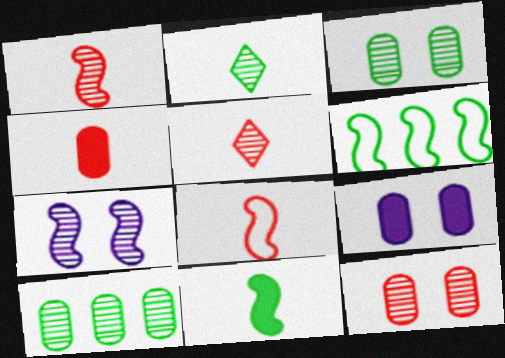[[4, 5, 8], 
[5, 6, 9], 
[5, 7, 10]]